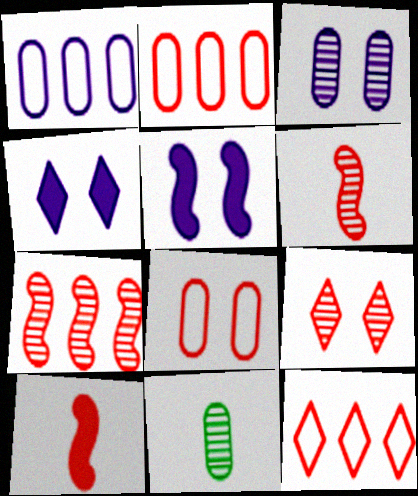[[2, 9, 10], 
[5, 11, 12]]